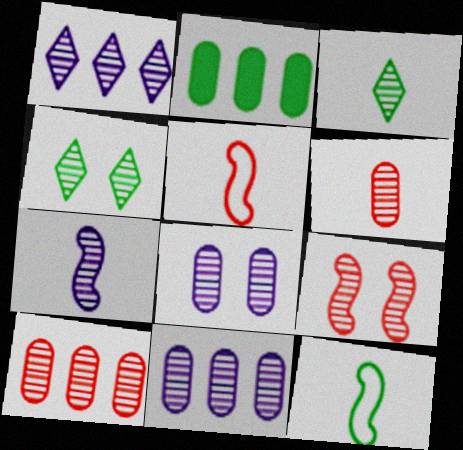[[1, 7, 8], 
[2, 4, 12], 
[3, 6, 7], 
[3, 9, 11], 
[4, 7, 10], 
[4, 8, 9]]